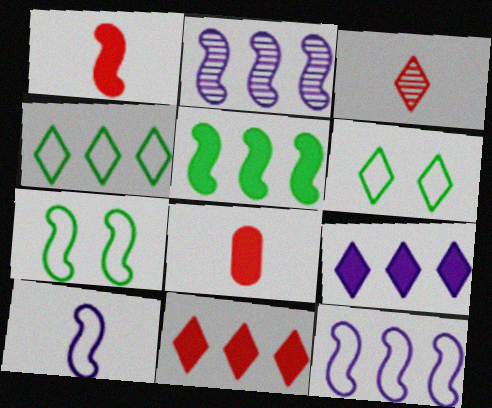[[1, 2, 7], 
[2, 6, 8], 
[3, 6, 9]]